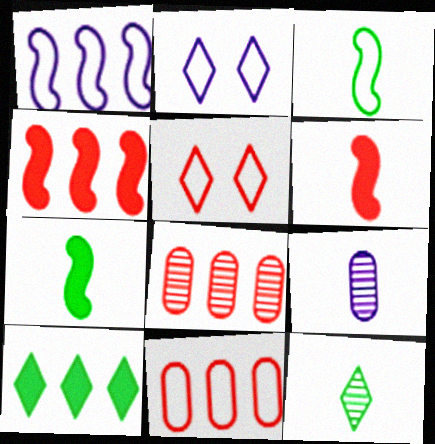[[1, 8, 10], 
[2, 3, 11], 
[2, 7, 8], 
[5, 6, 8]]